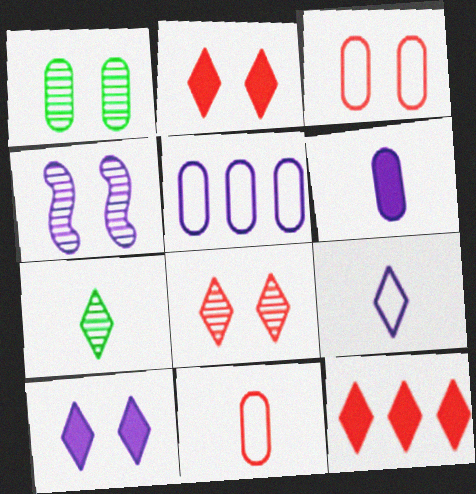[[1, 4, 8]]